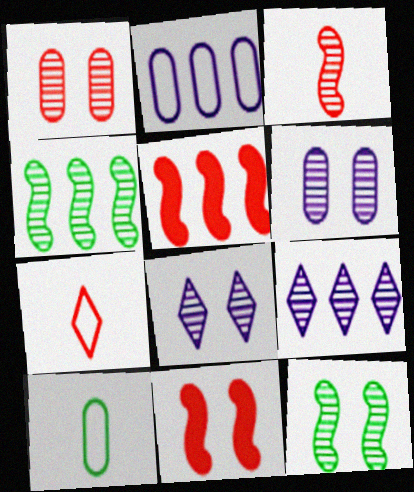[[1, 5, 7], 
[1, 8, 12], 
[5, 8, 10], 
[9, 10, 11]]